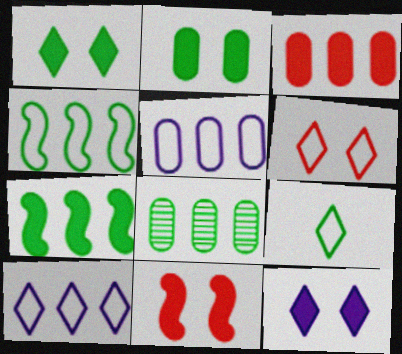[[2, 11, 12], 
[3, 5, 8], 
[6, 9, 10]]